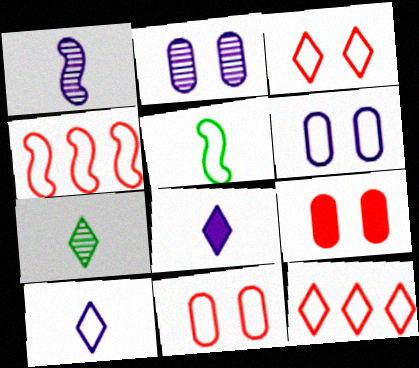[[5, 6, 12]]